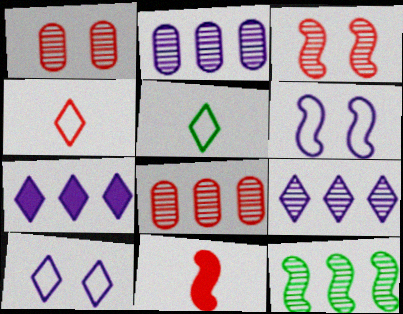[[6, 11, 12], 
[8, 9, 12]]